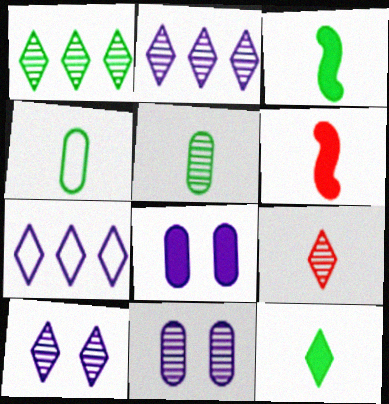[[1, 9, 10]]